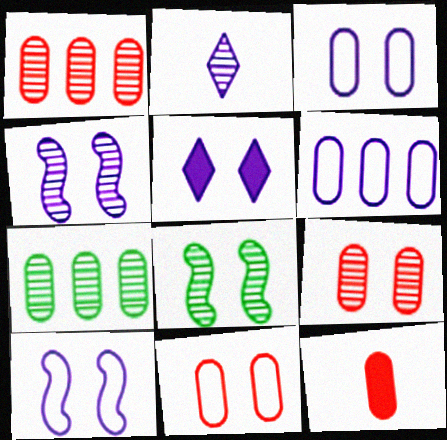[[1, 2, 8], 
[1, 11, 12], 
[3, 4, 5], 
[3, 7, 12], 
[5, 8, 11]]